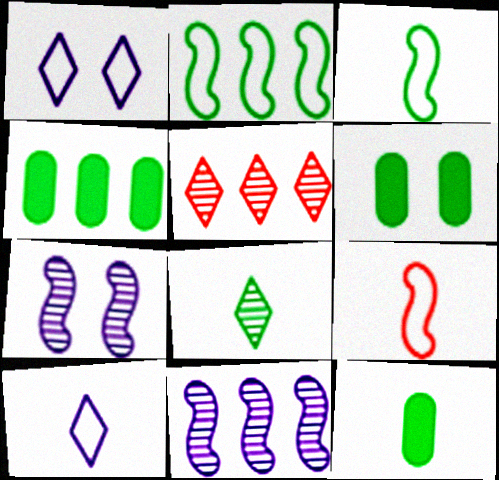[[2, 6, 8], 
[3, 8, 12], 
[4, 6, 12]]